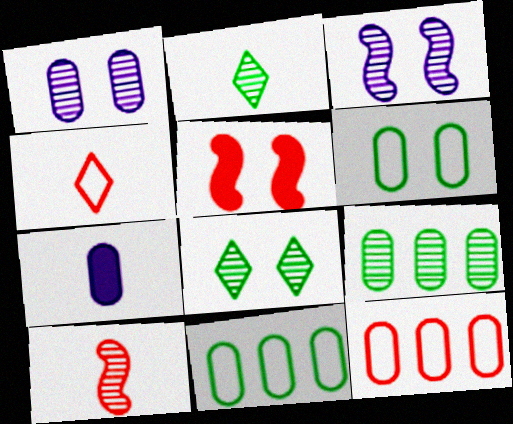[]